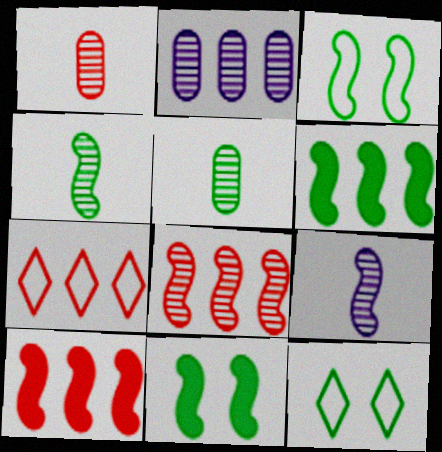[[2, 6, 7], 
[3, 4, 6], 
[3, 9, 10], 
[5, 6, 12]]